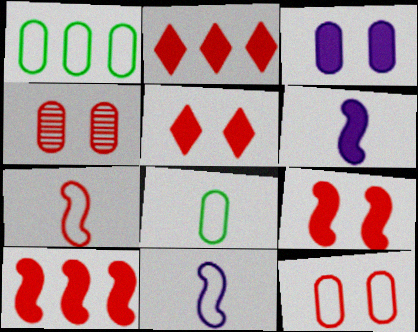[[2, 4, 7]]